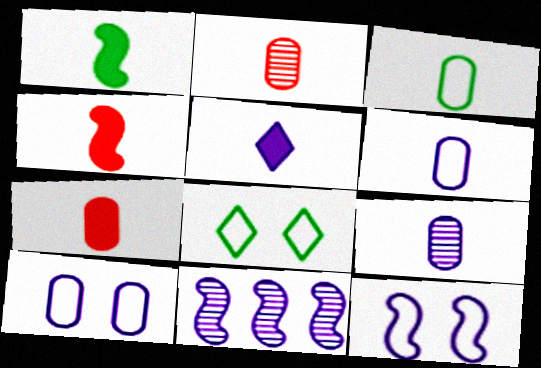[[1, 5, 7], 
[3, 7, 9], 
[5, 10, 11], 
[7, 8, 11]]